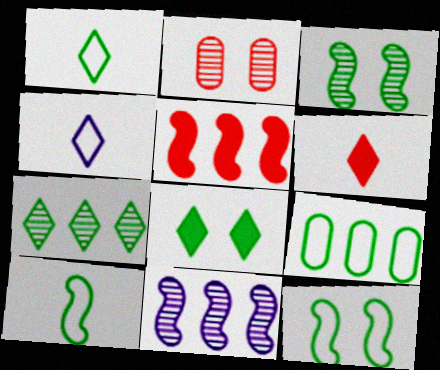[[1, 7, 8], 
[1, 9, 12]]